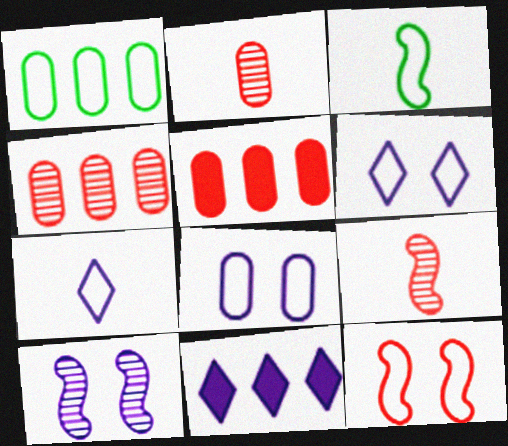[[1, 7, 12]]